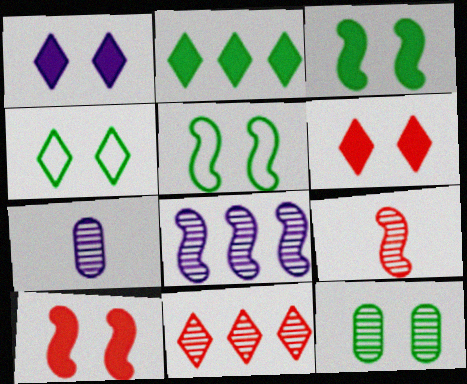[[3, 4, 12]]